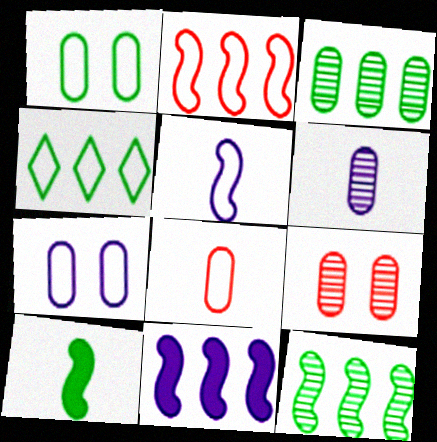[[2, 11, 12], 
[3, 6, 9]]